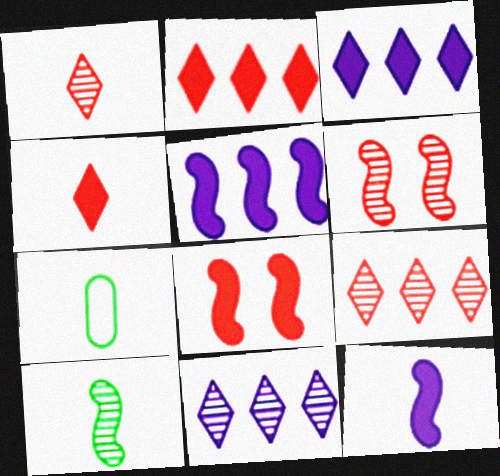[[1, 7, 12], 
[3, 6, 7], 
[7, 8, 11]]